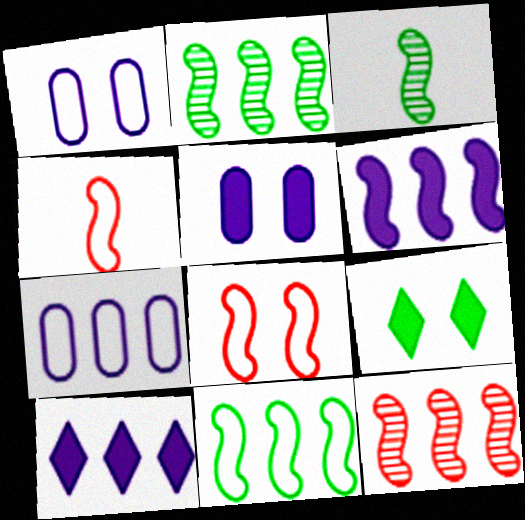[[3, 6, 8], 
[6, 11, 12]]